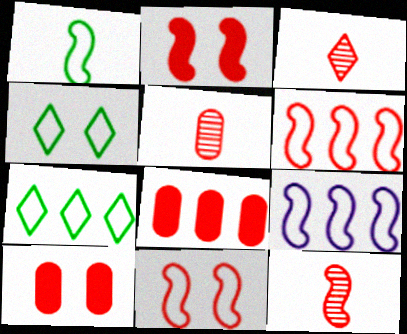[[1, 9, 11], 
[2, 6, 12], 
[3, 5, 12], 
[3, 6, 10], 
[3, 8, 11]]